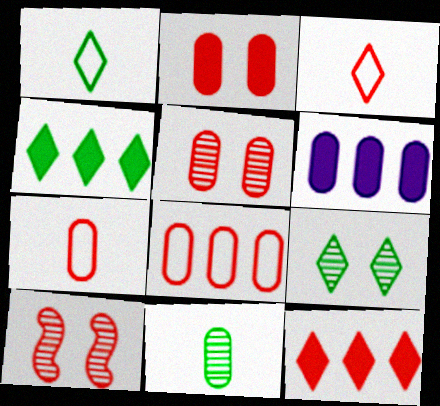[[1, 4, 9], 
[1, 6, 10], 
[7, 10, 12]]